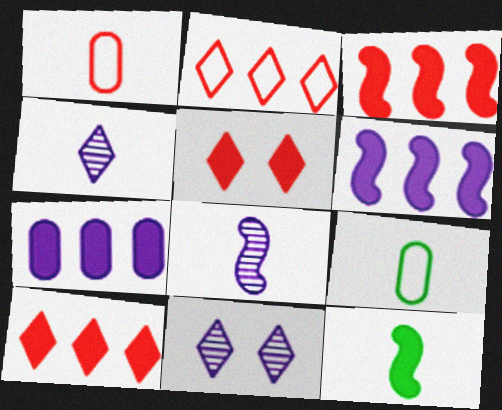[[1, 4, 12], 
[3, 9, 11], 
[5, 7, 12]]